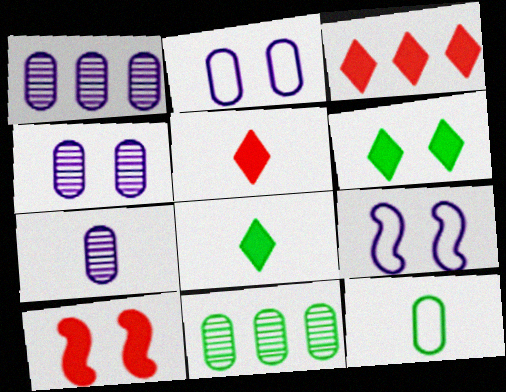[[1, 4, 7], 
[5, 9, 11]]